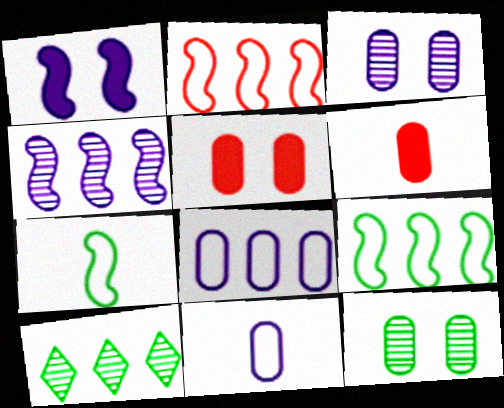[[6, 8, 12]]